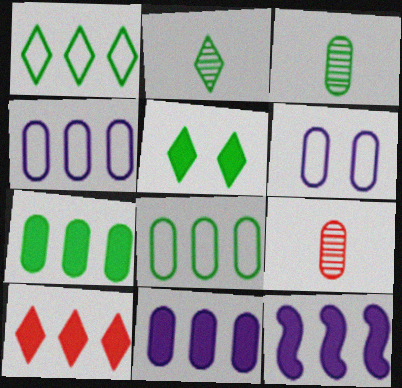[[1, 2, 5], 
[6, 7, 9], 
[7, 10, 12]]